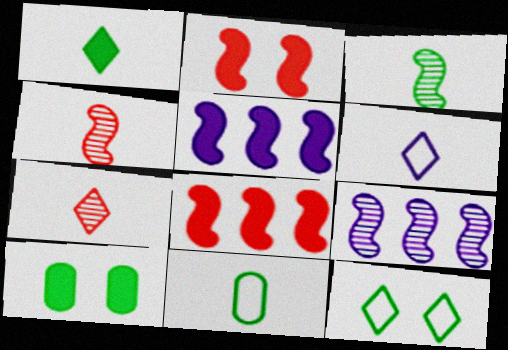[[1, 3, 11], 
[1, 6, 7]]